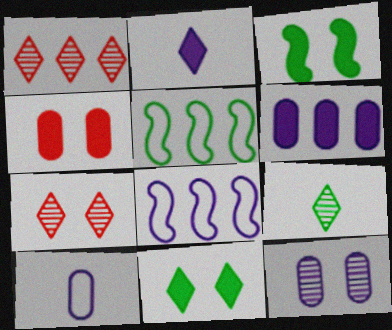[[1, 3, 10], 
[1, 5, 6], 
[2, 8, 12], 
[4, 8, 9], 
[6, 10, 12]]